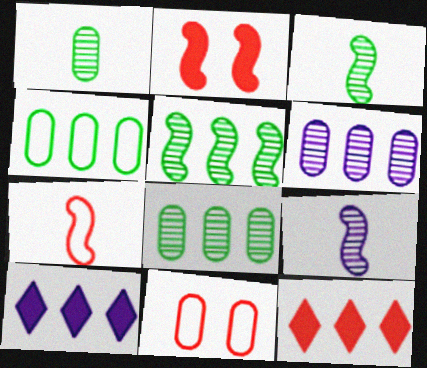[[3, 10, 11]]